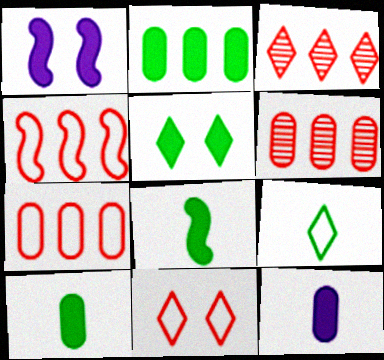[[1, 6, 9], 
[2, 5, 8]]